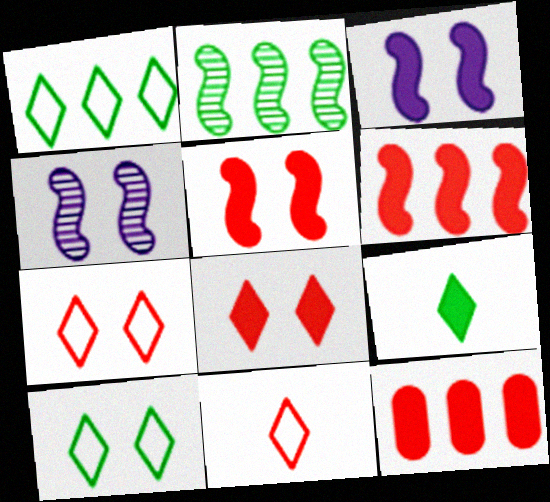[[3, 9, 12]]